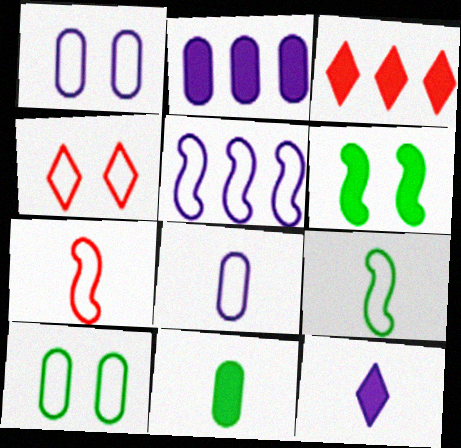[]